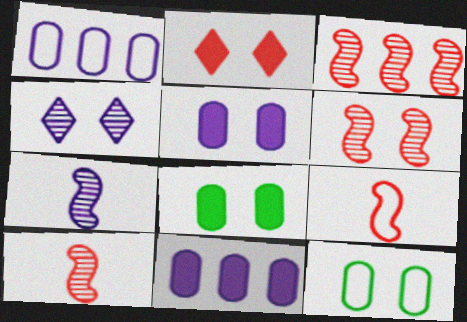[[3, 6, 10]]